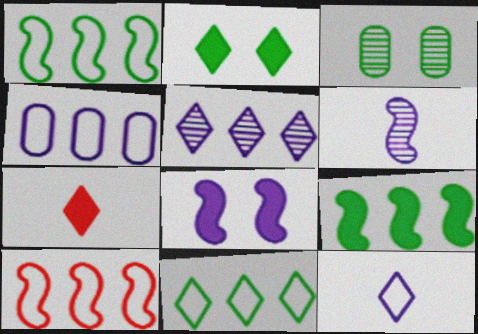[[4, 10, 11]]